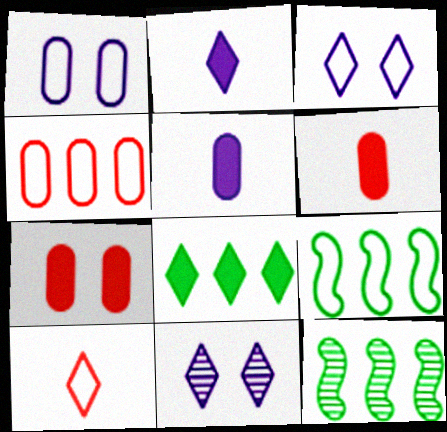[[1, 9, 10], 
[3, 6, 12], 
[6, 9, 11], 
[8, 10, 11]]